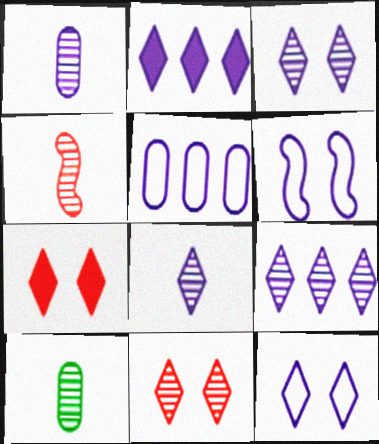[[1, 2, 6], 
[2, 8, 12], 
[3, 8, 9], 
[4, 8, 10]]